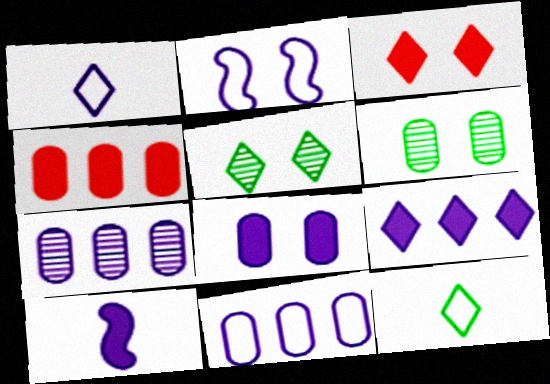[[1, 2, 11], 
[2, 3, 6], 
[8, 9, 10]]